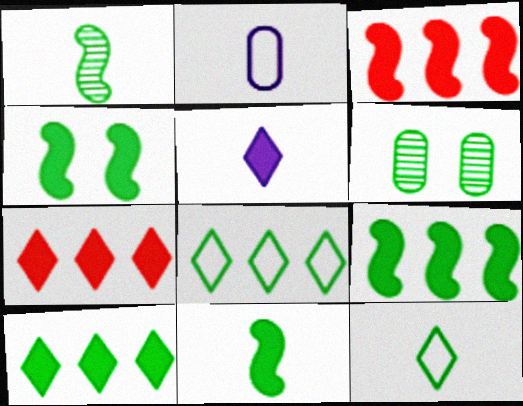[[4, 9, 11], 
[6, 8, 11], 
[6, 9, 12]]